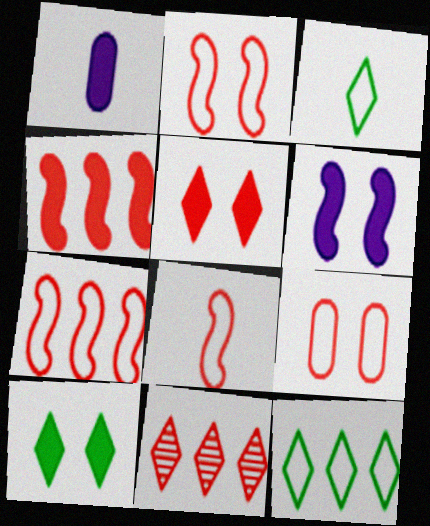[[1, 4, 10], 
[2, 7, 8]]